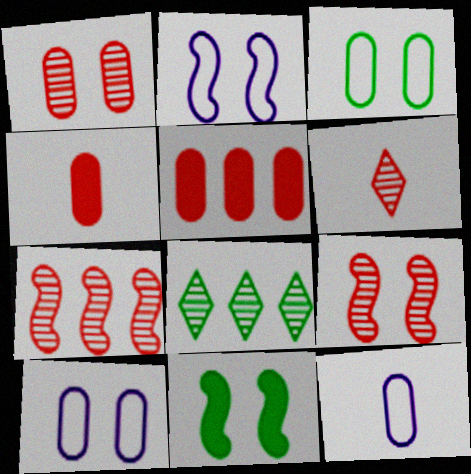[[1, 6, 7], 
[2, 4, 8], 
[2, 9, 11]]